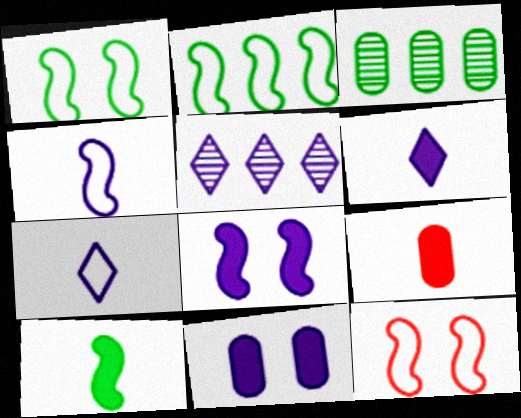[[1, 5, 9], 
[2, 4, 12], 
[3, 6, 12], 
[4, 5, 11], 
[6, 9, 10]]